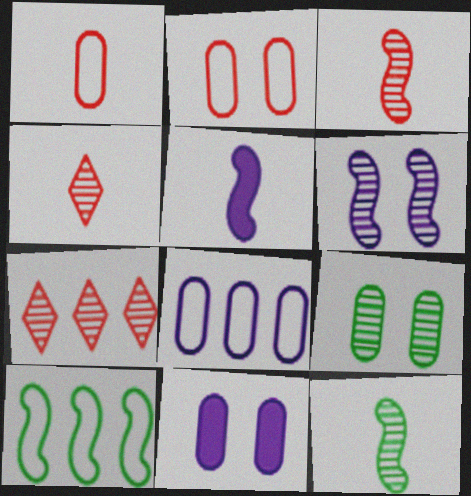[[2, 9, 11], 
[4, 10, 11]]